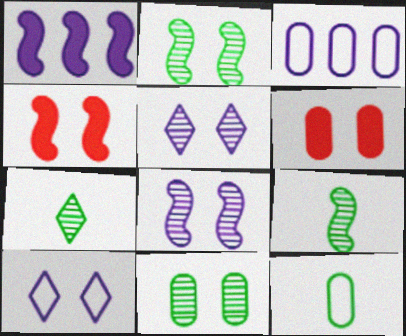[[2, 6, 10], 
[3, 4, 7], 
[4, 10, 11]]